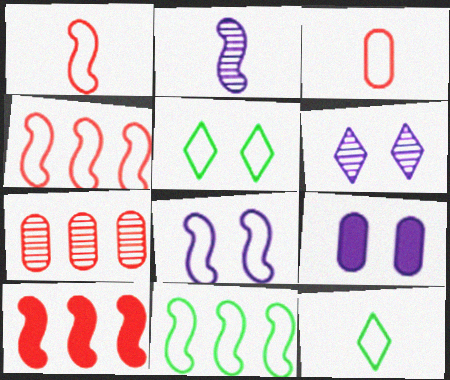[[1, 8, 11], 
[6, 8, 9]]